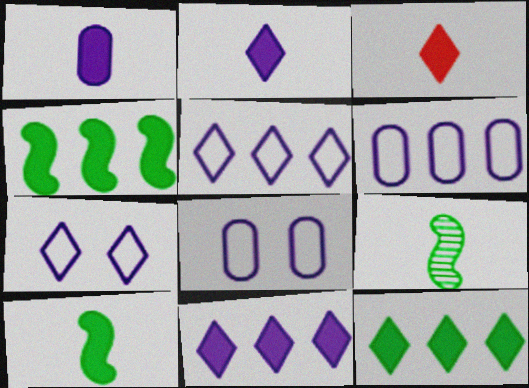[[1, 3, 10]]